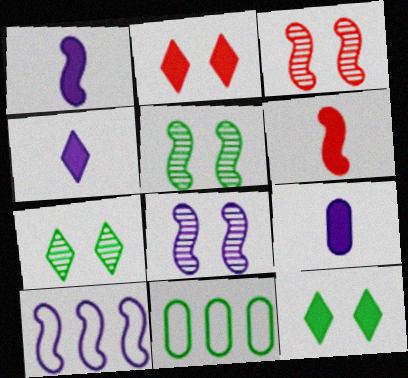[[1, 4, 9], 
[1, 8, 10], 
[3, 4, 11], 
[3, 5, 8], 
[5, 6, 10]]